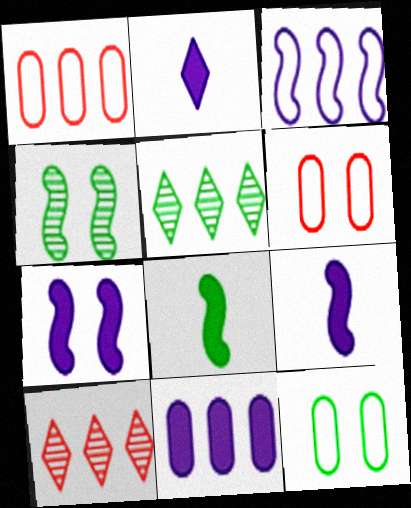[[1, 2, 4], 
[2, 7, 11], 
[5, 6, 9], 
[5, 8, 12], 
[9, 10, 12]]